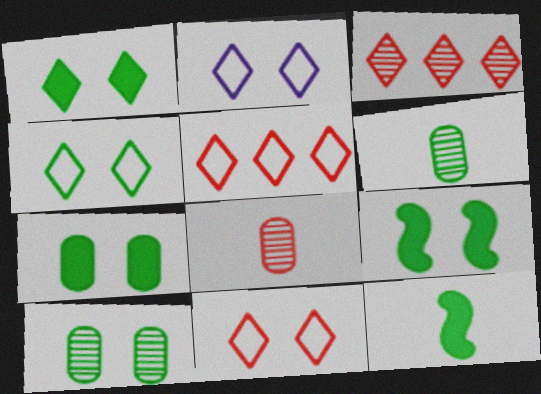[[1, 7, 9], 
[2, 4, 11], 
[4, 9, 10]]